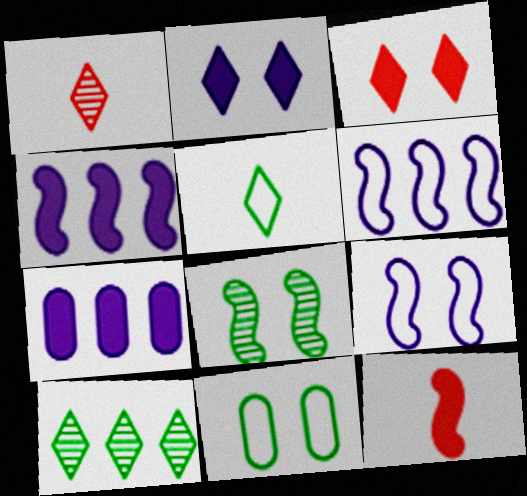[[1, 4, 11], 
[6, 8, 12]]